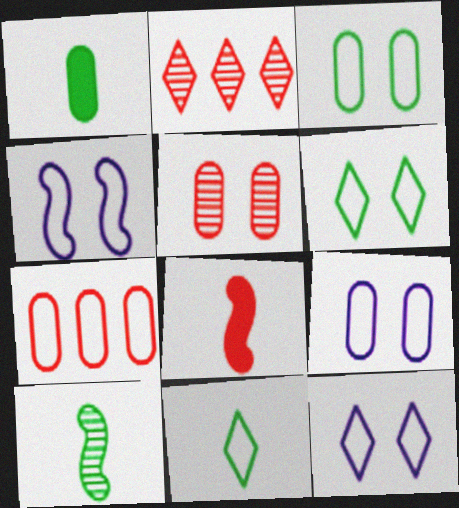[[1, 2, 4], 
[1, 10, 11], 
[4, 7, 11], 
[4, 9, 12]]